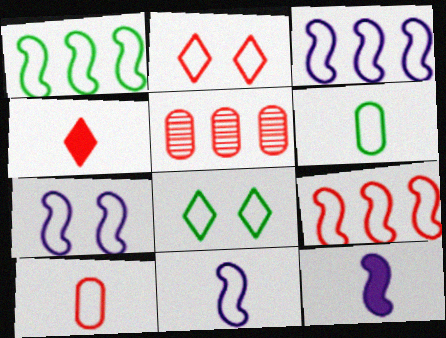[[1, 3, 9], 
[1, 6, 8], 
[2, 3, 6], 
[2, 9, 10], 
[3, 7, 11], 
[3, 8, 10], 
[5, 8, 12]]